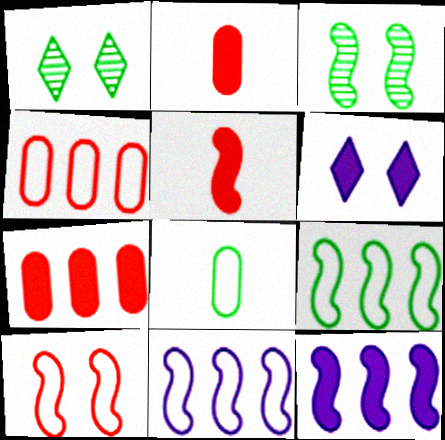[[1, 2, 11], 
[3, 5, 11]]